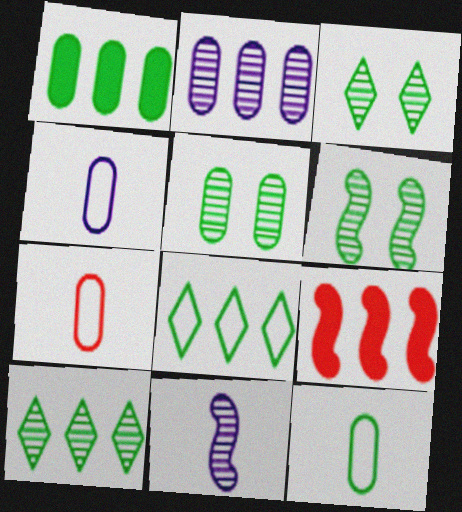[[1, 5, 12], 
[2, 8, 9], 
[3, 4, 9], 
[3, 5, 6], 
[4, 7, 12]]